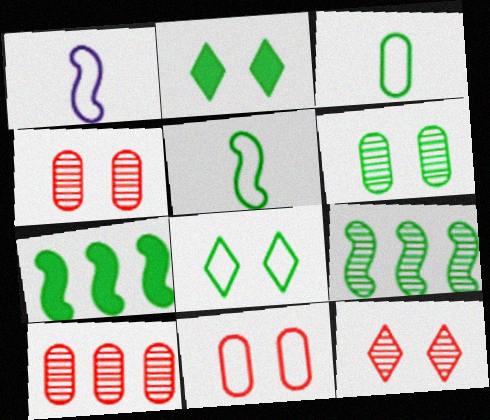[[1, 2, 10], 
[2, 3, 9]]